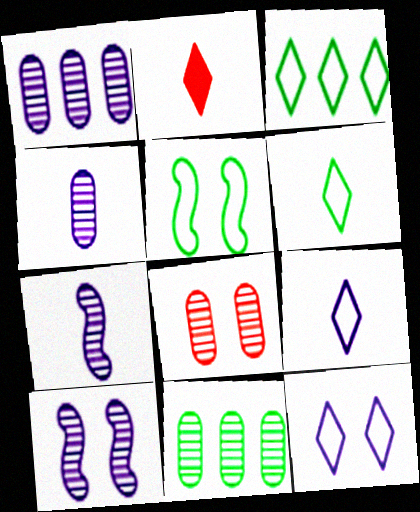[[1, 2, 5], 
[4, 8, 11]]